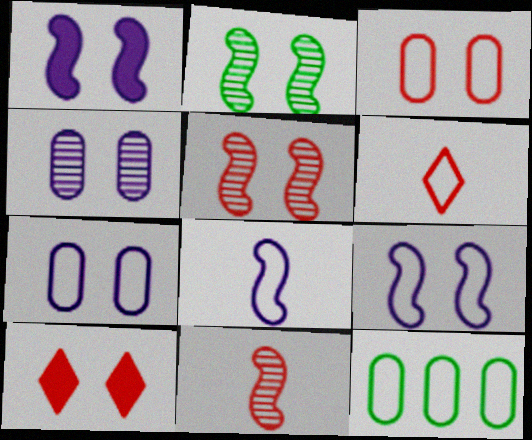[[2, 7, 10], 
[3, 5, 10], 
[6, 9, 12]]